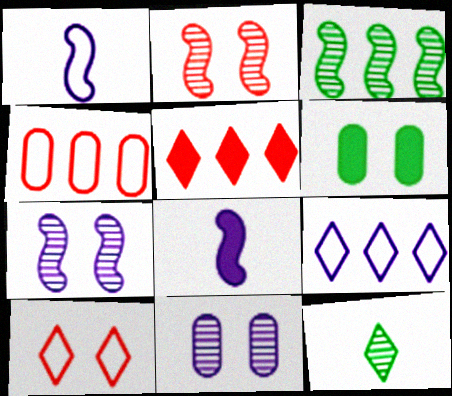[[5, 6, 8], 
[6, 7, 10], 
[8, 9, 11]]